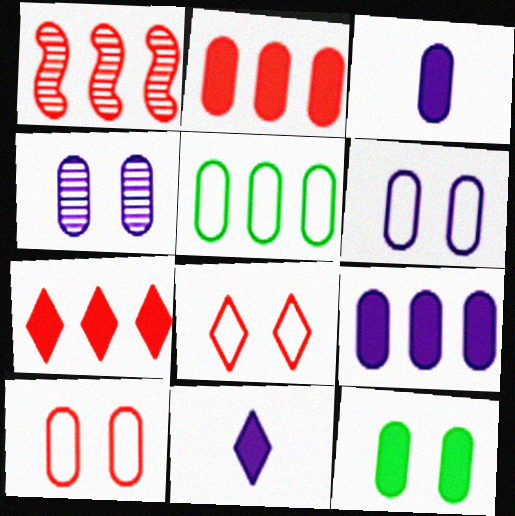[[2, 3, 12], 
[4, 10, 12]]